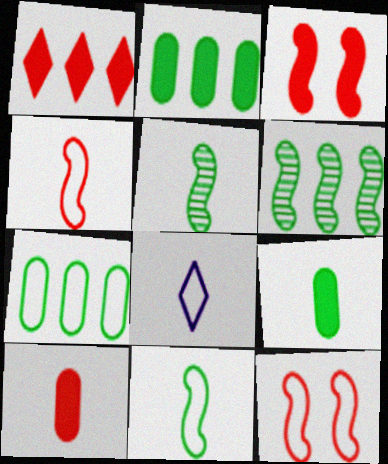[[1, 3, 10], 
[5, 8, 10], 
[7, 8, 12]]